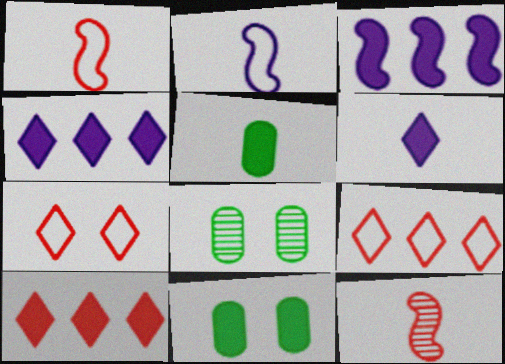[[1, 4, 8], 
[2, 8, 10]]